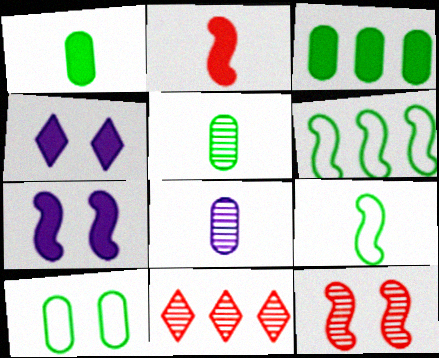[[2, 3, 4], 
[3, 5, 10], 
[4, 10, 12]]